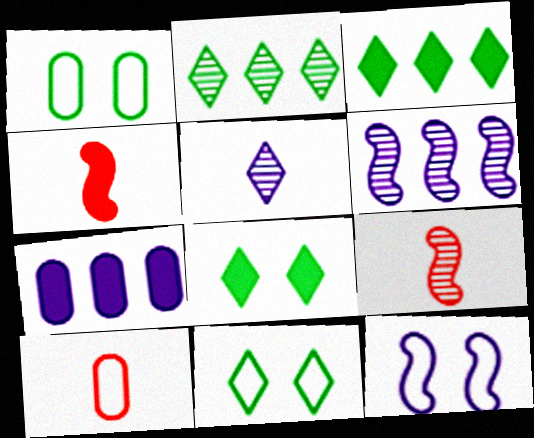[[4, 7, 8], 
[5, 7, 12], 
[6, 8, 10], 
[7, 9, 11]]